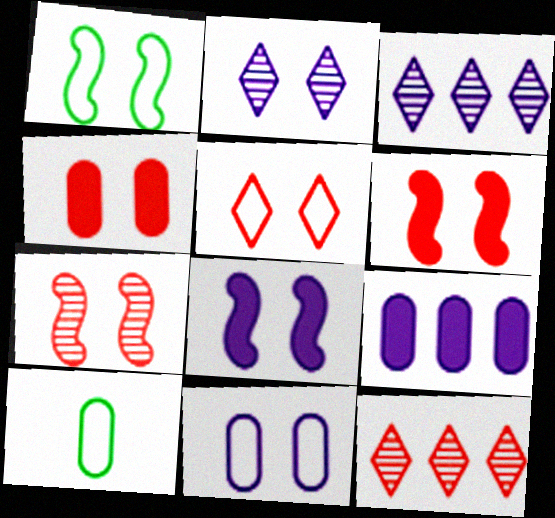[[1, 2, 4], 
[1, 5, 11], 
[1, 7, 8], 
[2, 8, 11], 
[3, 6, 10], 
[4, 5, 7], 
[8, 10, 12]]